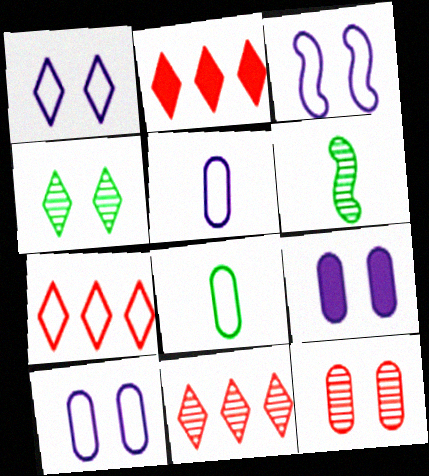[[1, 3, 10], 
[2, 6, 10], 
[2, 7, 11], 
[3, 7, 8], 
[6, 7, 9]]